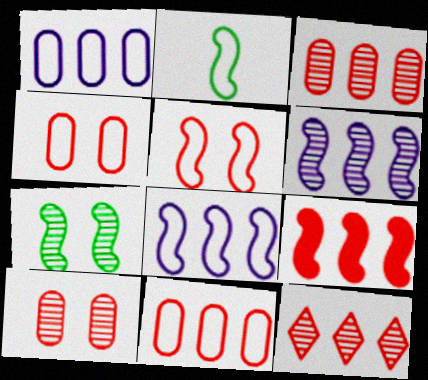[[2, 5, 8], 
[9, 11, 12]]